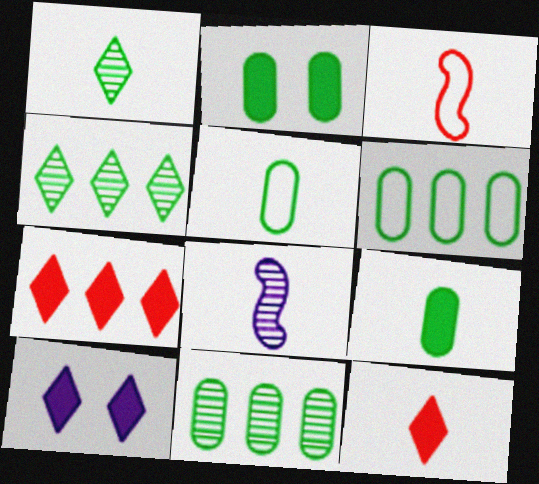[[2, 5, 11], 
[3, 10, 11], 
[5, 8, 12]]